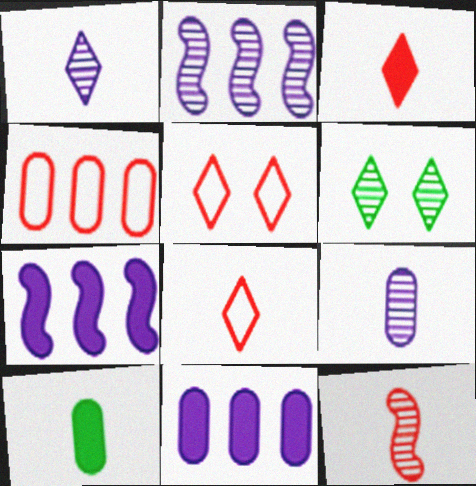[[2, 5, 10]]